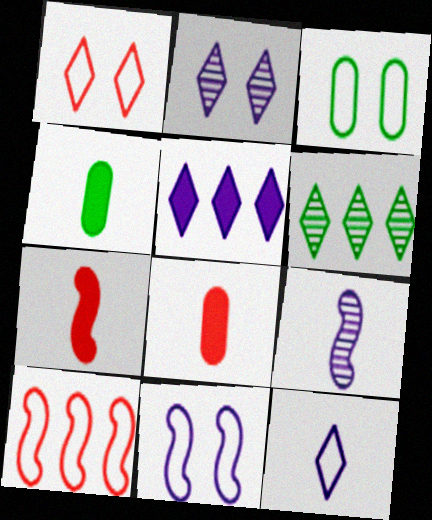[[1, 3, 11], 
[2, 4, 10], 
[2, 5, 12], 
[3, 10, 12], 
[6, 8, 11]]